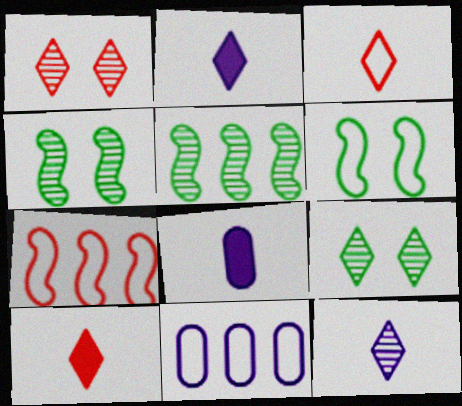[[3, 6, 11], 
[4, 10, 11], 
[7, 8, 9]]